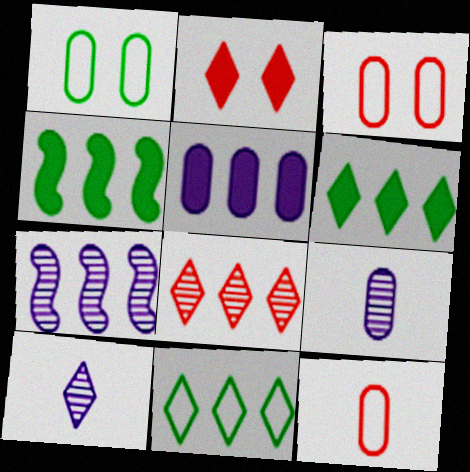[[2, 10, 11], 
[3, 4, 10]]